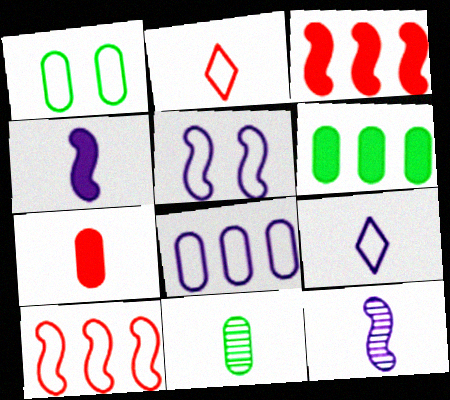[[1, 6, 11], 
[1, 9, 10], 
[2, 4, 11], 
[5, 8, 9]]